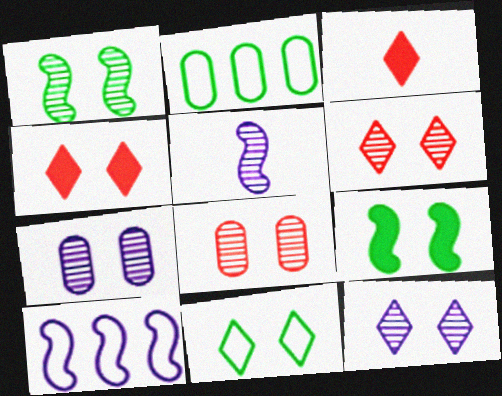[[1, 6, 7], 
[1, 8, 12], 
[2, 4, 5], 
[4, 11, 12]]